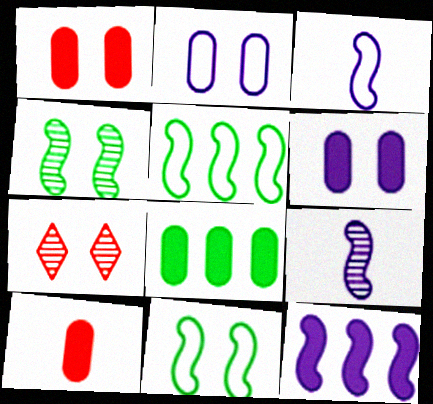[[3, 7, 8], 
[6, 7, 11], 
[6, 8, 10]]